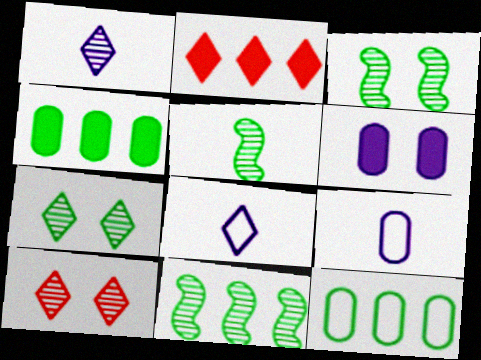[[2, 3, 9], 
[2, 7, 8], 
[3, 5, 11]]